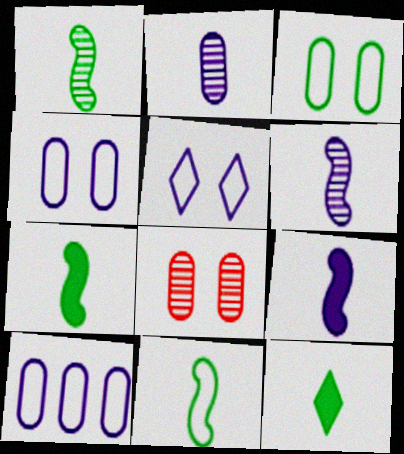[[1, 7, 11]]